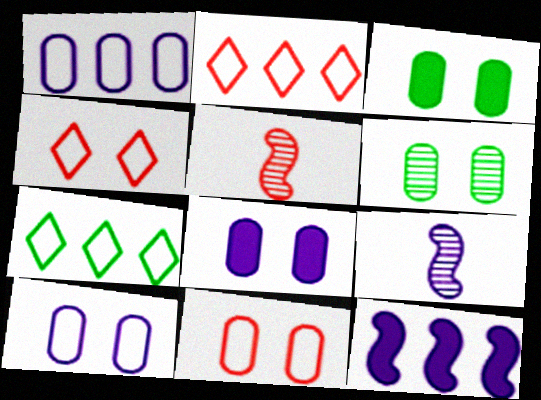[[2, 3, 9], 
[5, 7, 8], 
[6, 8, 11]]